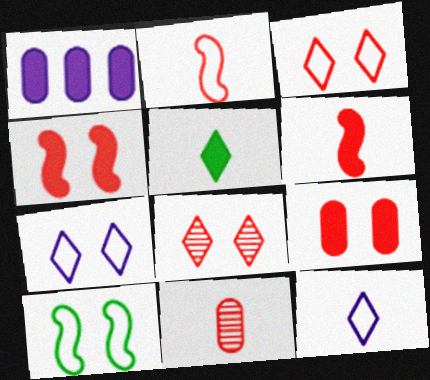[[1, 4, 5]]